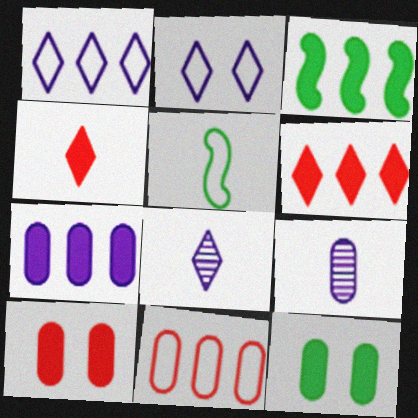[[2, 5, 11], 
[3, 6, 7], 
[4, 5, 9], 
[9, 11, 12]]